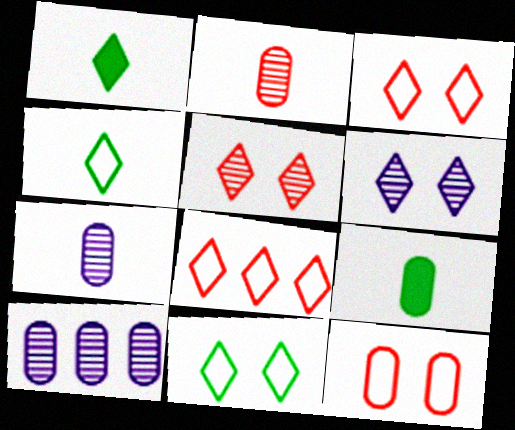[[1, 6, 8], 
[9, 10, 12]]